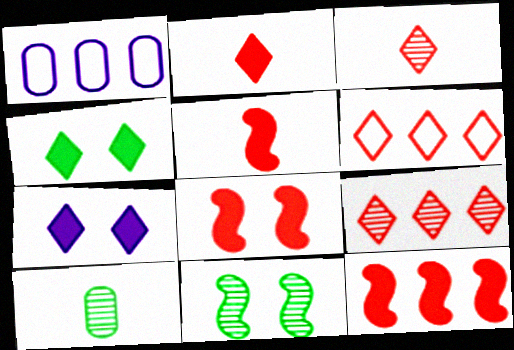[[1, 2, 11], 
[5, 8, 12]]